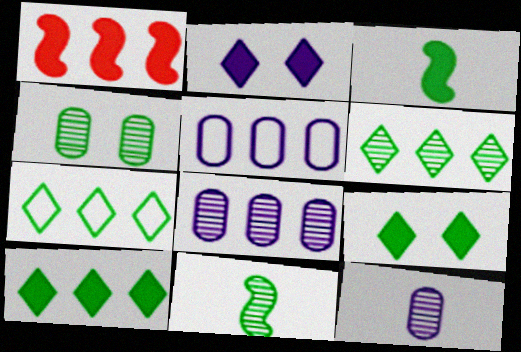[[1, 5, 6], 
[1, 7, 8], 
[3, 4, 7], 
[4, 6, 11], 
[6, 7, 10]]